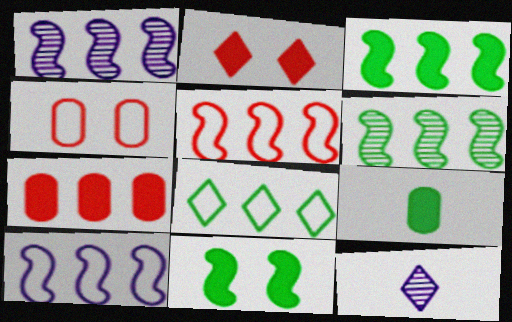[[1, 3, 5], 
[1, 7, 8], 
[2, 8, 12], 
[3, 4, 12]]